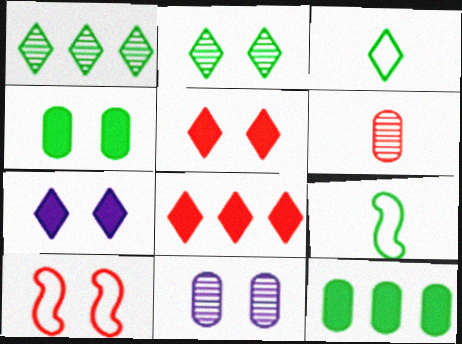[[1, 4, 9], 
[2, 9, 12], 
[6, 8, 10], 
[8, 9, 11]]